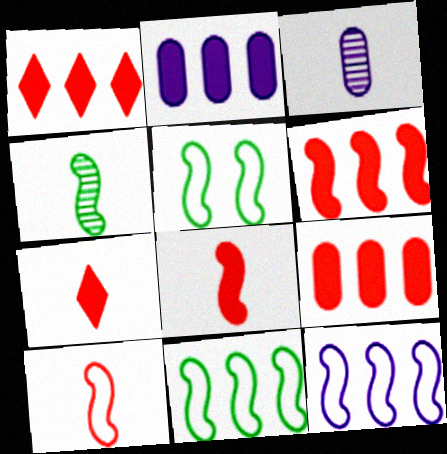[[1, 3, 5], 
[1, 6, 9], 
[5, 10, 12]]